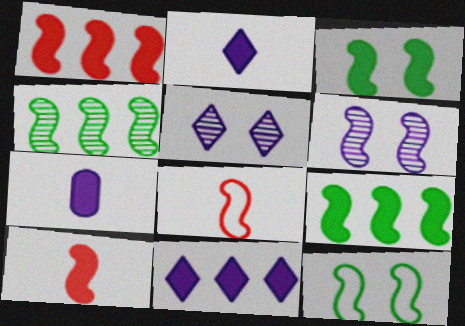[[6, 8, 9]]